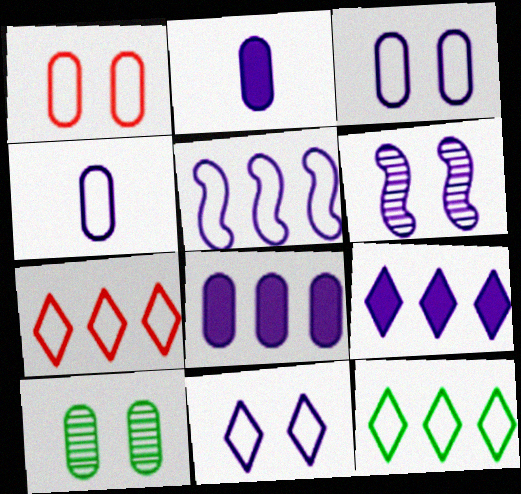[[4, 5, 11], 
[4, 6, 9]]